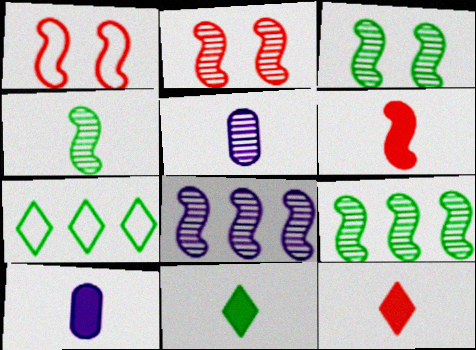[[2, 4, 8], 
[2, 7, 10], 
[3, 4, 9], 
[6, 10, 11]]